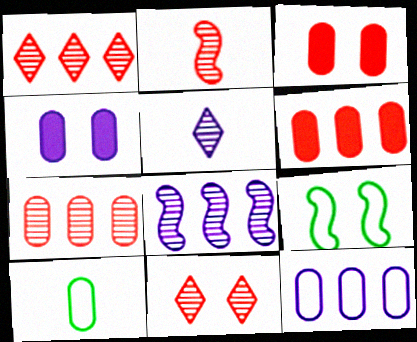[[2, 7, 11], 
[4, 7, 10], 
[4, 9, 11], 
[5, 6, 9]]